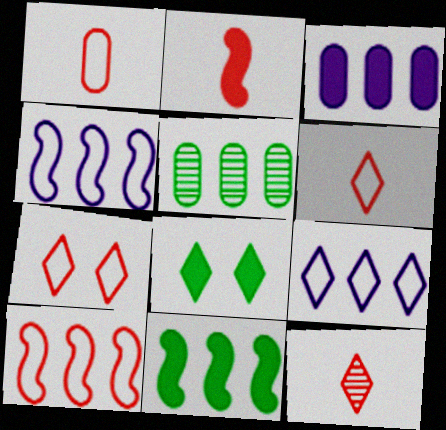[[1, 2, 12], 
[1, 7, 10], 
[2, 3, 8], 
[8, 9, 12]]